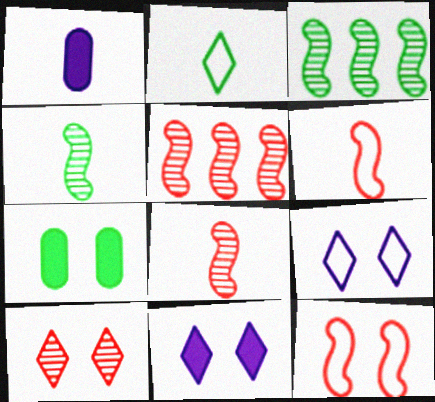[[1, 2, 8], 
[2, 3, 7]]